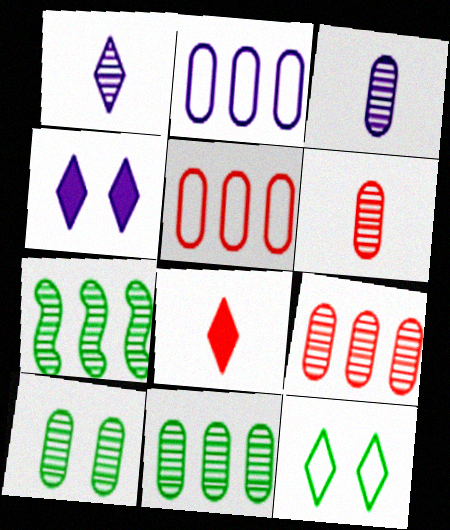[[3, 9, 10]]